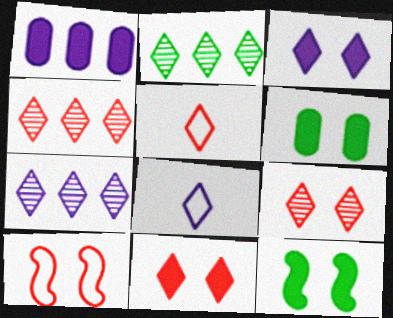[[2, 3, 5], 
[2, 4, 7], 
[2, 8, 11], 
[3, 7, 8], 
[4, 5, 11]]